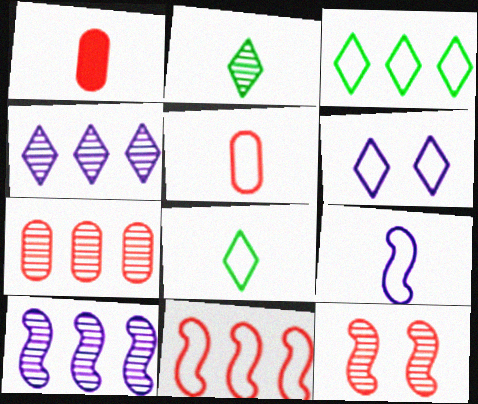[[1, 2, 9], 
[5, 8, 9]]